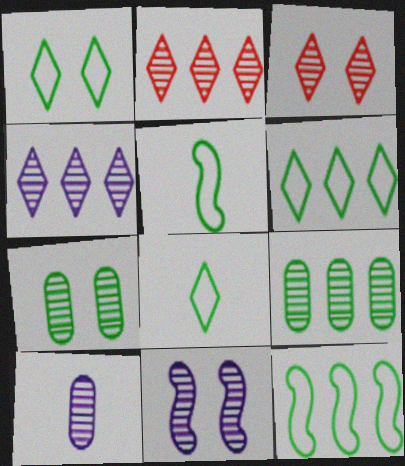[[1, 6, 8], 
[3, 7, 11], 
[4, 10, 11]]